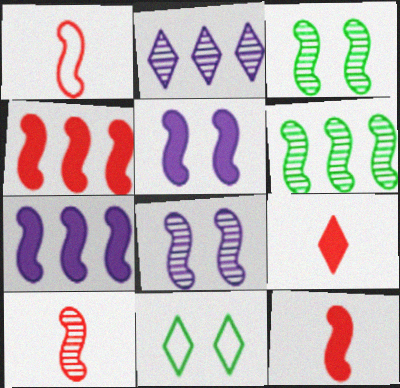[[1, 3, 7], 
[1, 5, 6], 
[1, 10, 12], 
[2, 9, 11], 
[6, 8, 10]]